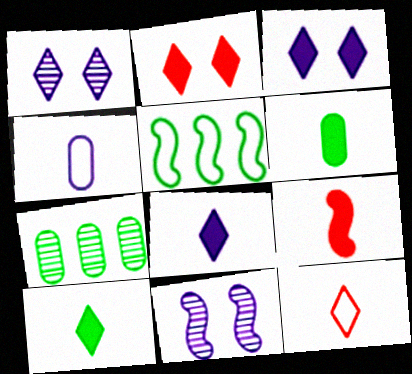[[5, 9, 11], 
[6, 8, 9]]